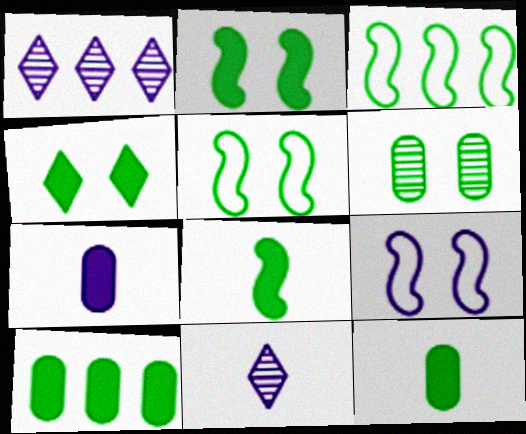[[1, 7, 9], 
[4, 5, 6], 
[4, 8, 10]]